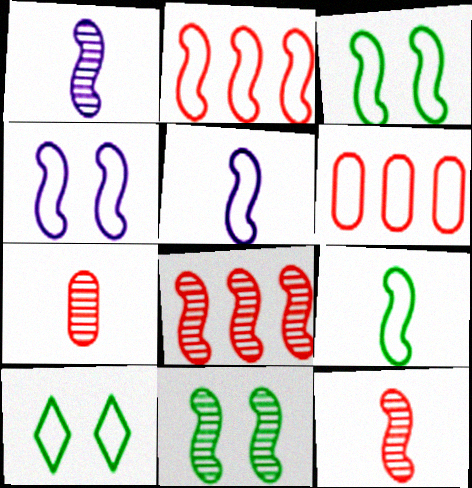[[1, 8, 11], 
[2, 3, 5], 
[2, 4, 9], 
[5, 6, 10]]